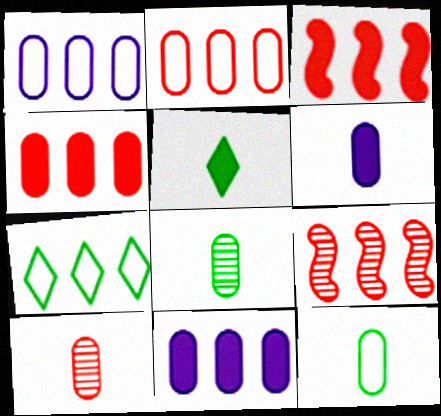[[6, 10, 12], 
[7, 9, 11]]